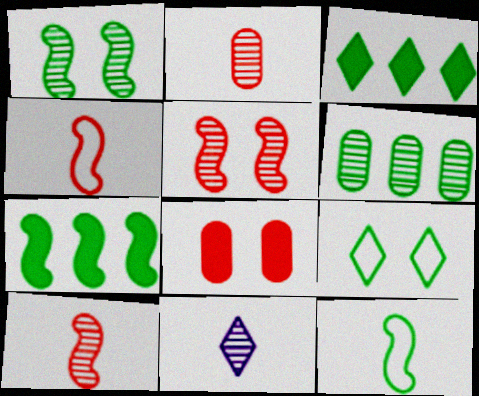[[1, 7, 12], 
[5, 6, 11]]